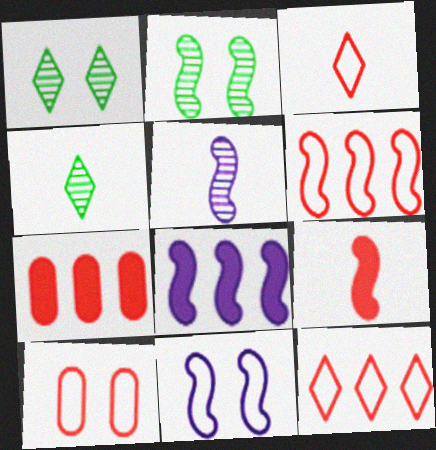[[3, 6, 10], 
[4, 7, 11], 
[4, 8, 10], 
[5, 8, 11]]